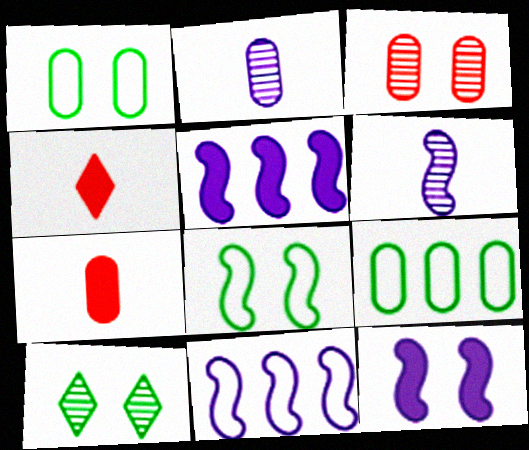[[6, 11, 12], 
[7, 10, 11]]